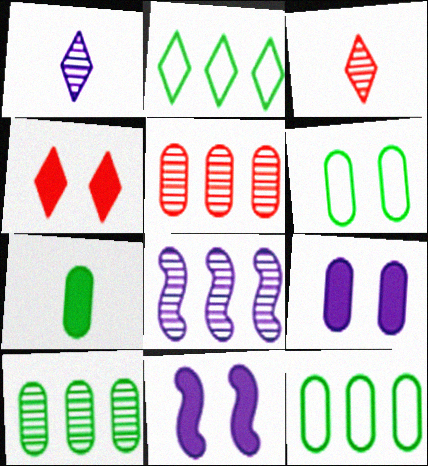[[1, 2, 4], 
[3, 11, 12], 
[6, 7, 10]]